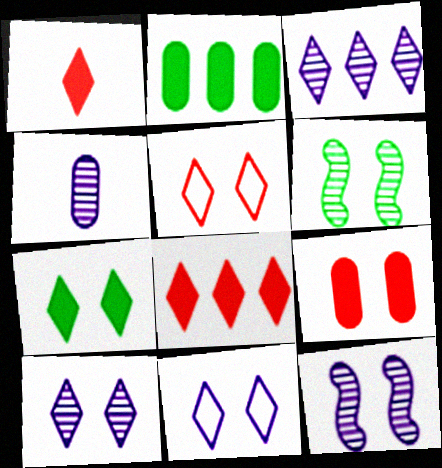[[3, 4, 12], 
[5, 7, 10], 
[6, 9, 11]]